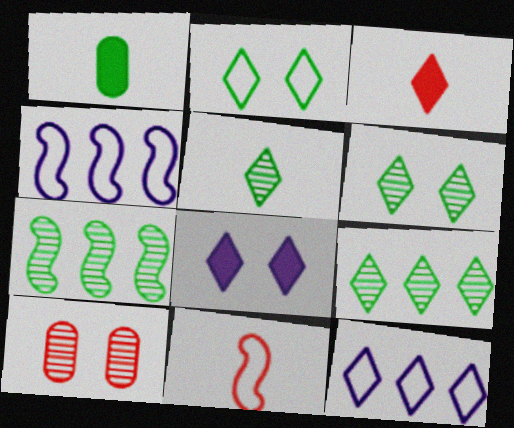[[1, 2, 7], 
[3, 6, 12], 
[5, 6, 9]]